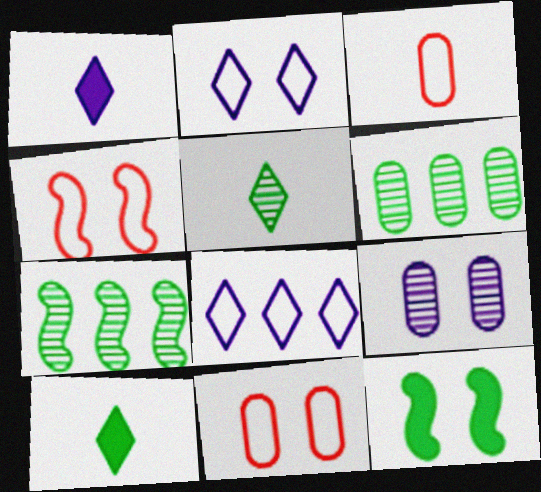[[1, 4, 6], 
[1, 7, 11]]